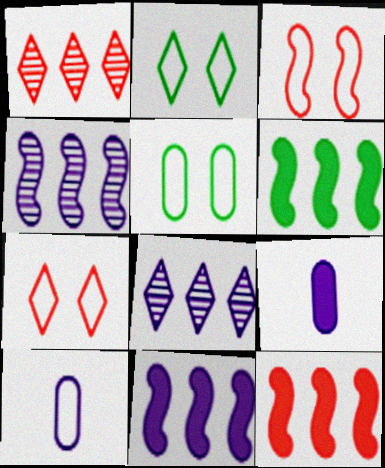[[6, 11, 12]]